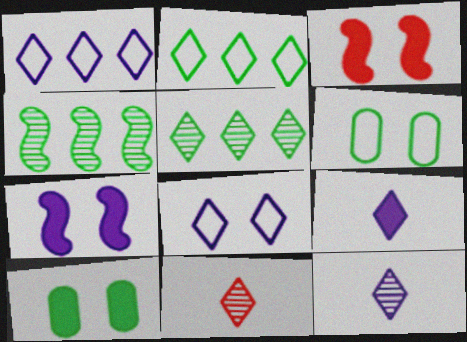[]